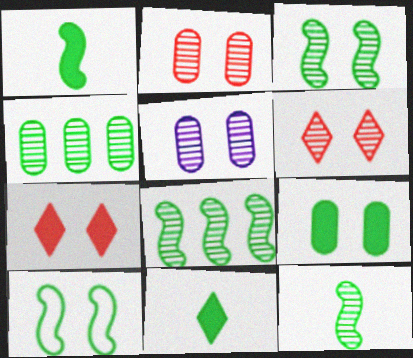[[1, 8, 10], 
[3, 5, 6], 
[3, 8, 12], 
[4, 10, 11], 
[5, 7, 10]]